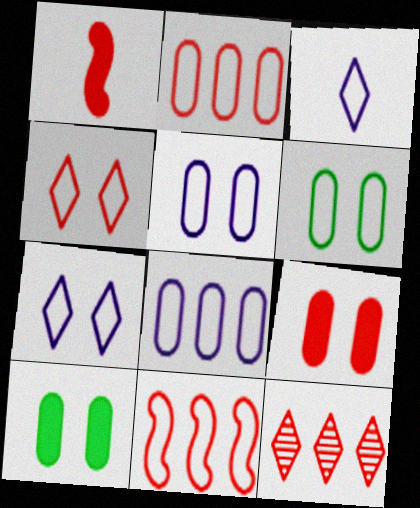[[3, 6, 11]]